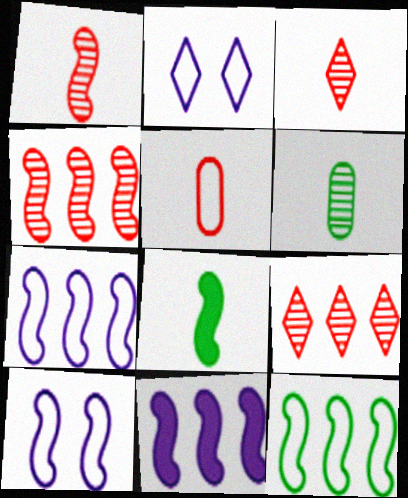[[2, 5, 12], 
[4, 8, 10], 
[4, 11, 12]]